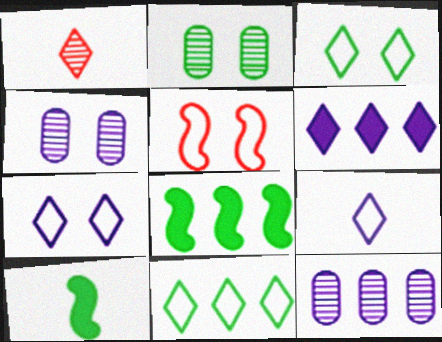[[1, 3, 6], 
[2, 10, 11]]